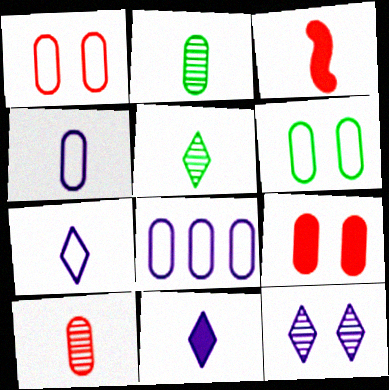[[2, 3, 7], 
[2, 8, 9], 
[3, 4, 5]]